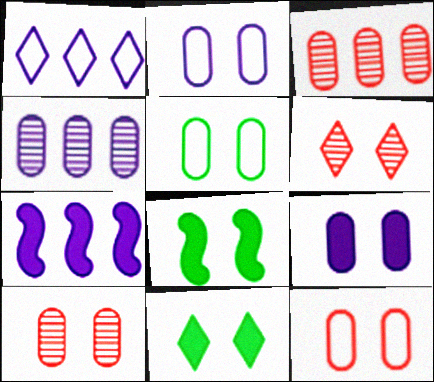[[1, 4, 7], 
[2, 5, 12], 
[2, 6, 8], 
[5, 9, 10]]